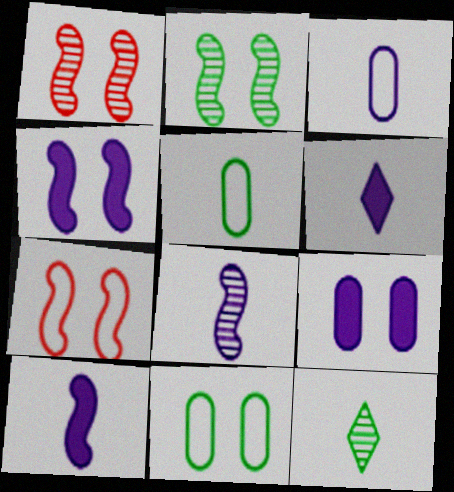[[2, 4, 7], 
[3, 6, 8]]